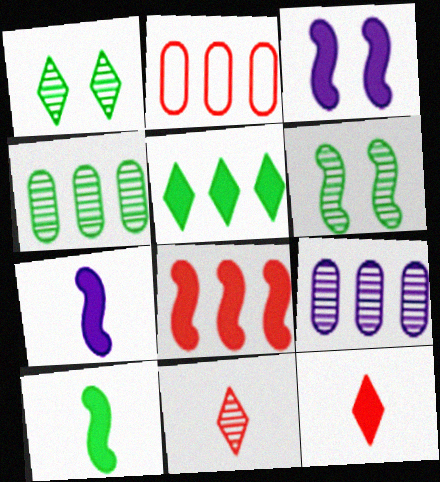[[1, 2, 7], 
[3, 8, 10], 
[6, 9, 11]]